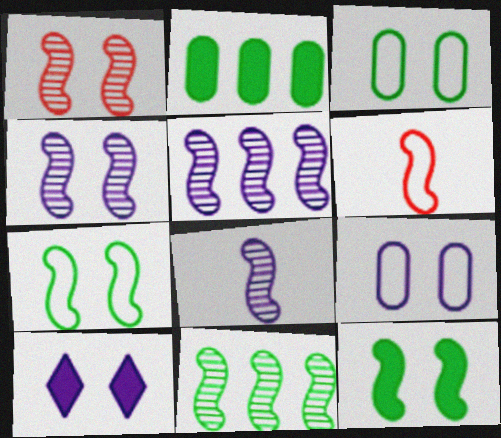[[1, 3, 10], 
[1, 8, 11], 
[4, 5, 8], 
[4, 9, 10], 
[5, 6, 12]]